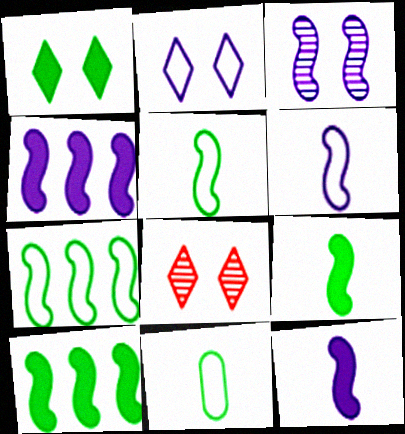[[1, 2, 8], 
[3, 4, 6], 
[4, 8, 11]]